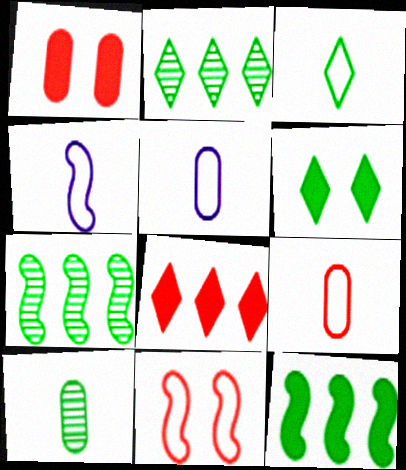[[1, 2, 4], 
[2, 3, 6], 
[3, 4, 9]]